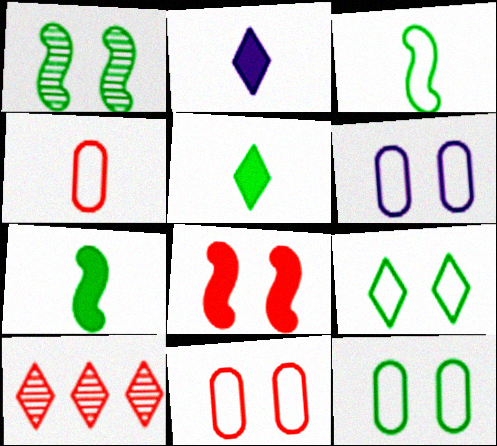[[2, 9, 10], 
[4, 8, 10], 
[6, 7, 10], 
[6, 11, 12]]